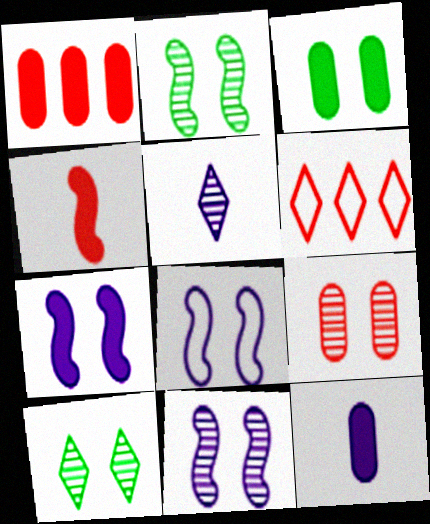[[1, 3, 12], 
[2, 6, 12], 
[4, 6, 9], 
[7, 8, 11], 
[9, 10, 11]]